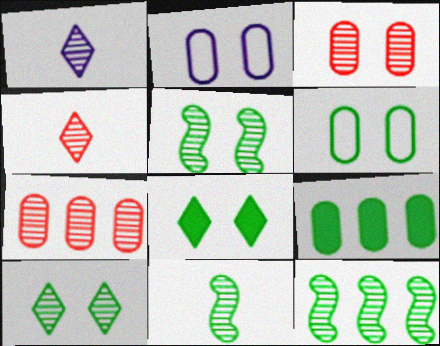[[1, 3, 12], 
[1, 5, 7], 
[5, 6, 8], 
[5, 11, 12]]